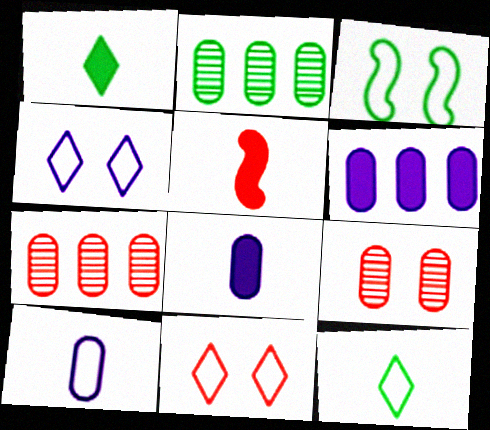[[1, 2, 3], 
[1, 5, 8], 
[2, 4, 5], 
[5, 7, 11]]